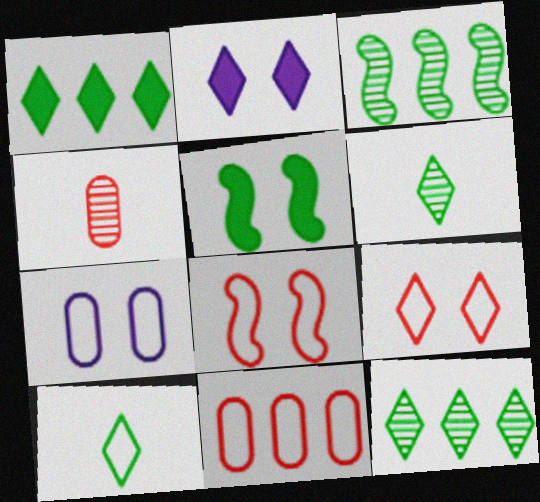[]